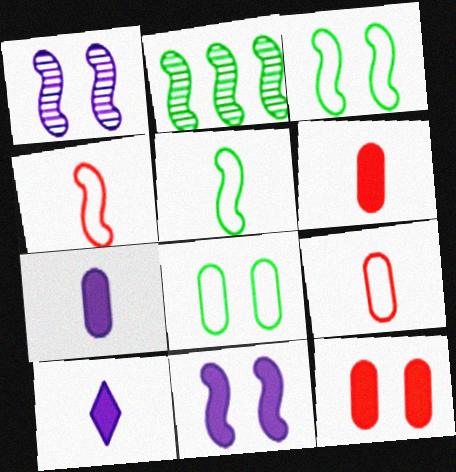[[2, 4, 11]]